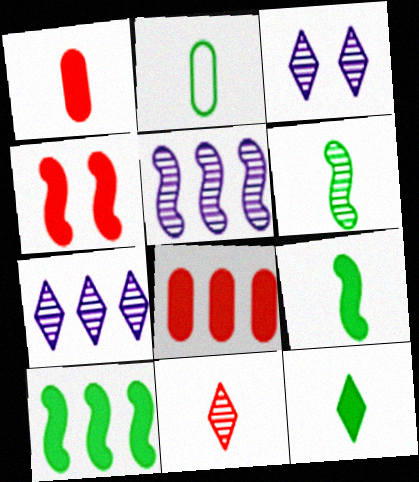[[2, 4, 7], 
[2, 6, 12]]